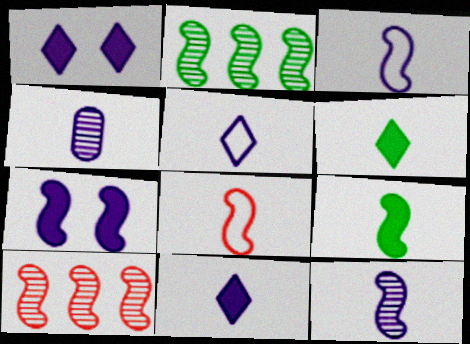[[2, 7, 8], 
[3, 4, 11], 
[4, 6, 8], 
[8, 9, 12]]